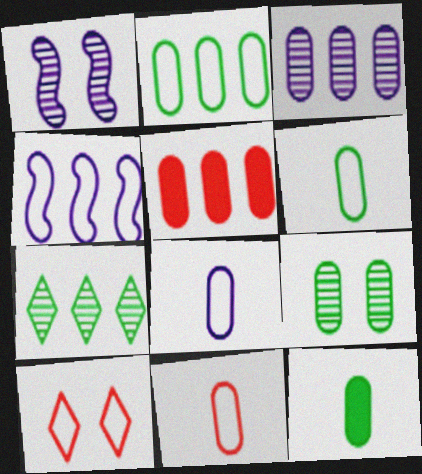[[2, 3, 5], 
[2, 9, 12], 
[4, 5, 7], 
[4, 6, 10], 
[5, 8, 9], 
[6, 8, 11]]